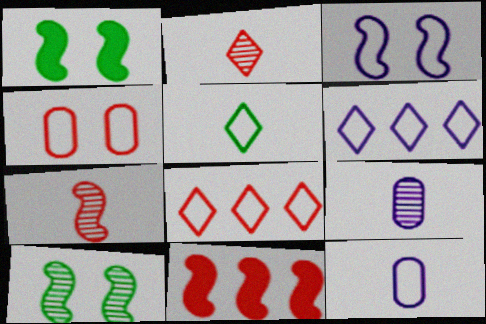[[1, 8, 9], 
[2, 4, 11], 
[3, 6, 12]]